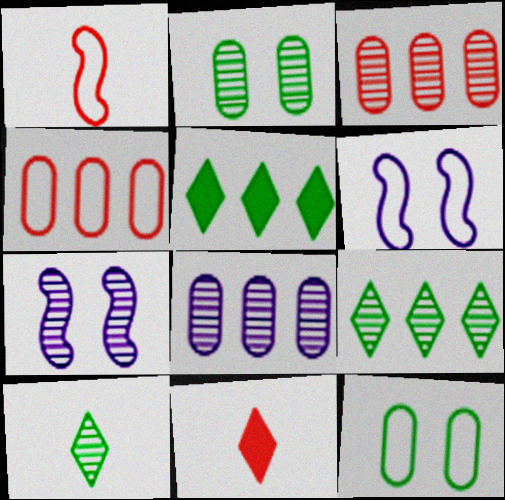[[3, 7, 10]]